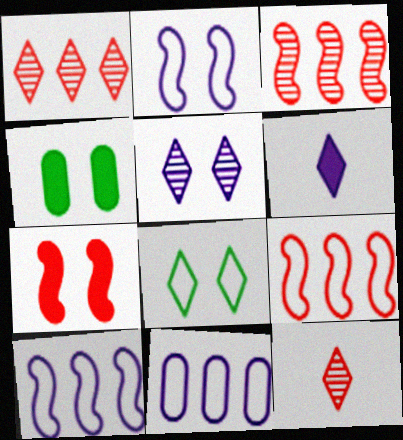[[1, 6, 8], 
[4, 10, 12]]